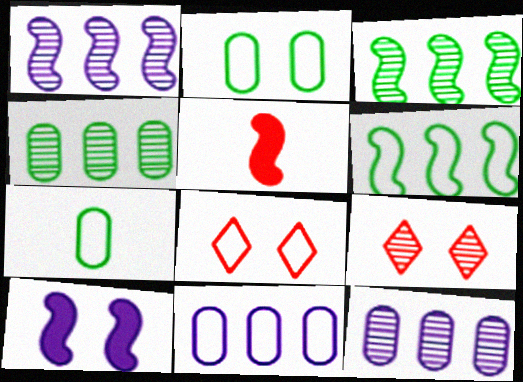[[2, 9, 10]]